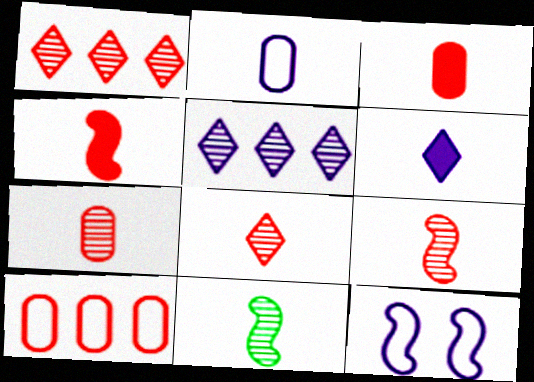[[7, 8, 9]]